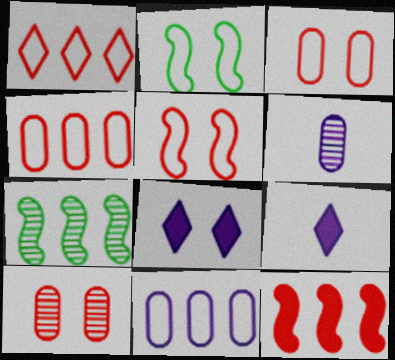[[2, 8, 10], 
[3, 7, 9]]